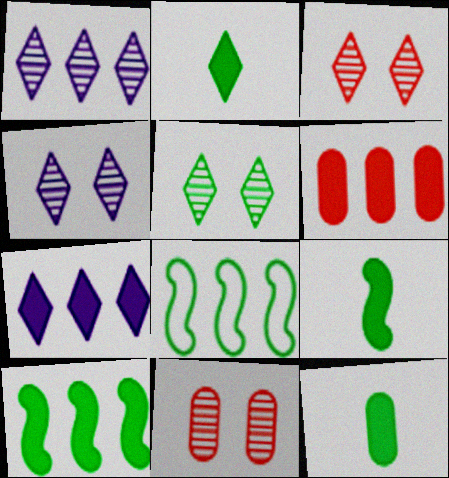[[1, 6, 8], 
[2, 9, 12], 
[3, 4, 5], 
[5, 8, 12], 
[6, 7, 10]]